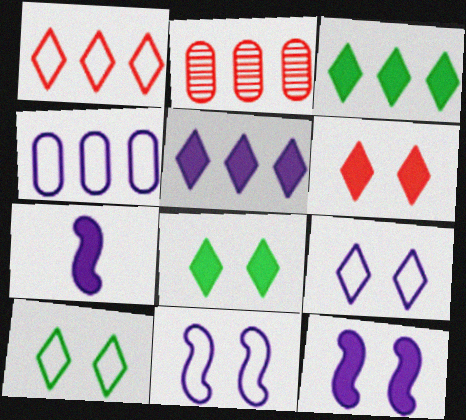[[2, 7, 10]]